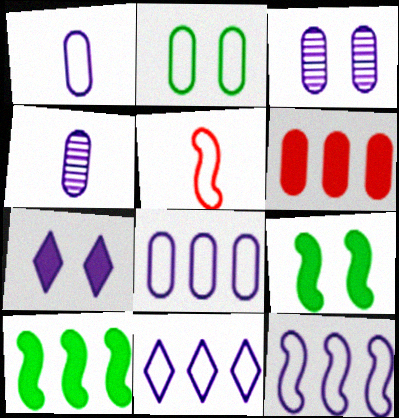[[2, 4, 6], 
[2, 5, 11], 
[4, 7, 12], 
[8, 11, 12]]